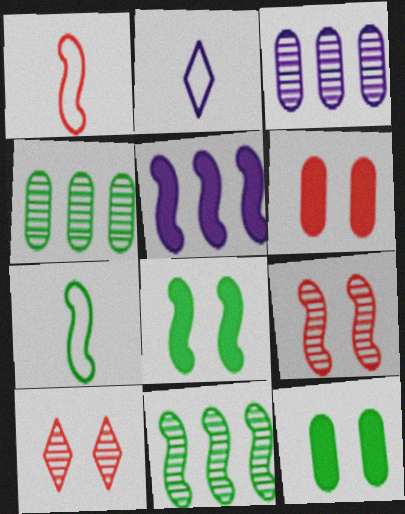[[2, 6, 11], 
[5, 7, 9], 
[7, 8, 11]]